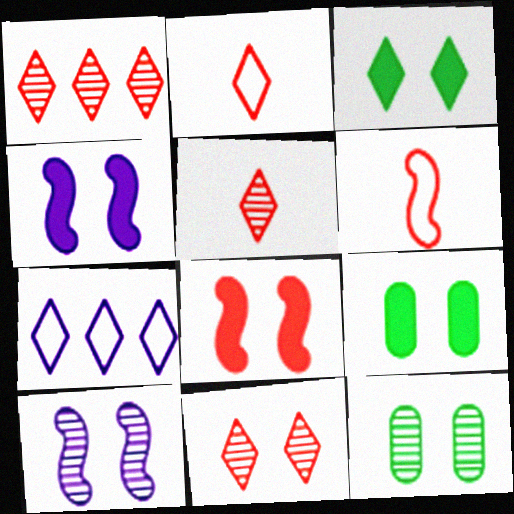[[1, 5, 11], 
[3, 5, 7], 
[10, 11, 12]]